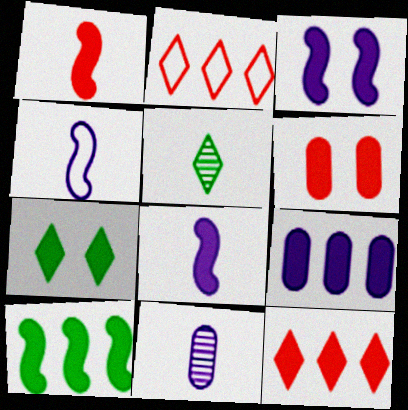[[1, 3, 10], 
[1, 6, 12], 
[1, 7, 9], 
[3, 6, 7], 
[9, 10, 12]]